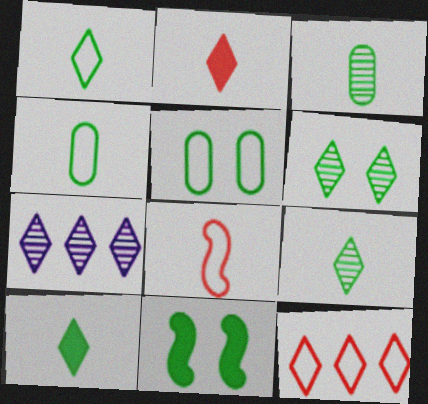[[1, 9, 10], 
[5, 6, 11]]